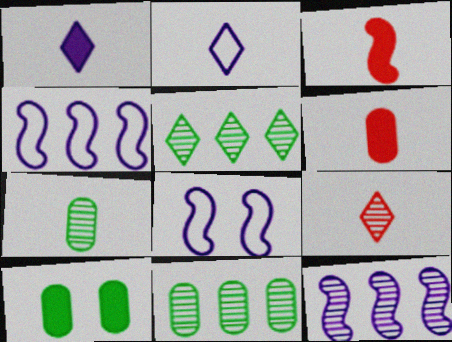[[2, 3, 7], 
[4, 9, 10], 
[5, 6, 8]]